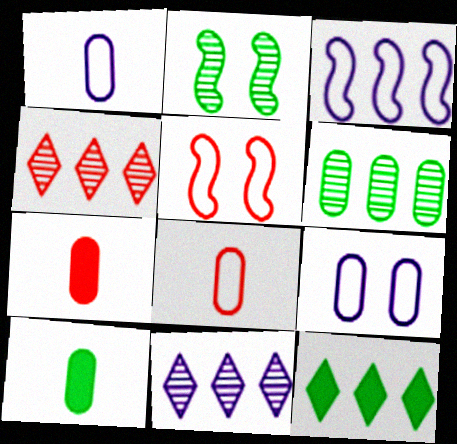[[4, 5, 7], 
[5, 10, 11], 
[6, 7, 9]]